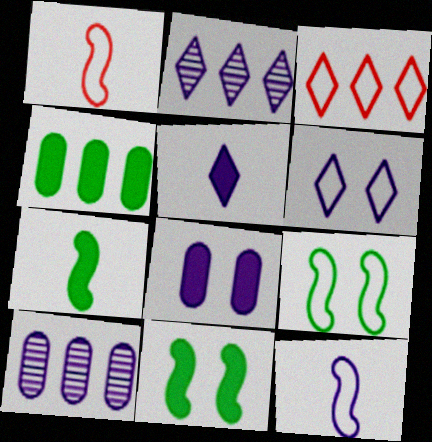[[2, 5, 6], 
[2, 8, 12]]